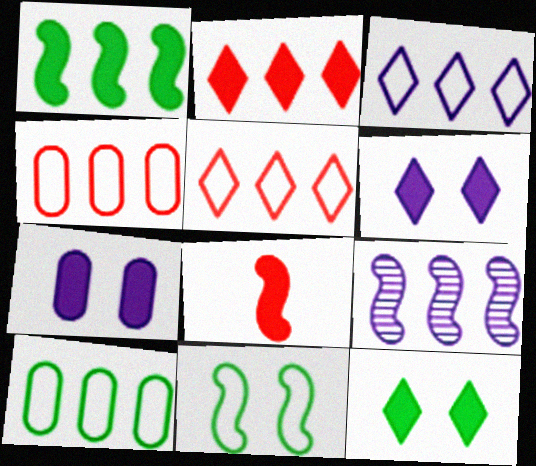[[2, 9, 10], 
[8, 9, 11]]